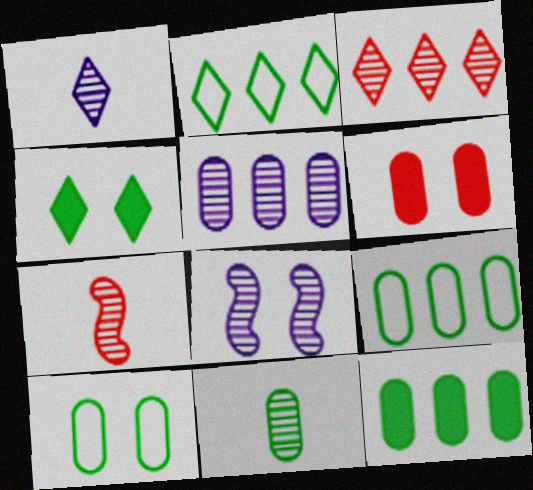[[1, 5, 8], 
[1, 7, 11], 
[3, 8, 11], 
[10, 11, 12]]